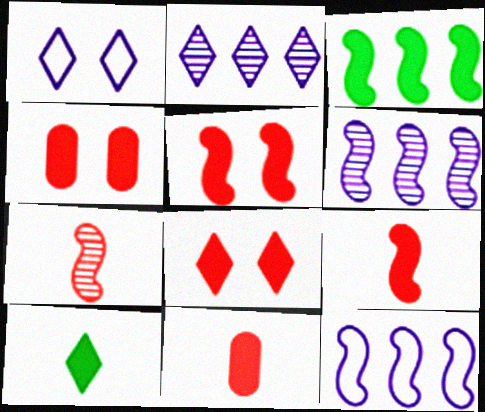[[4, 5, 8]]